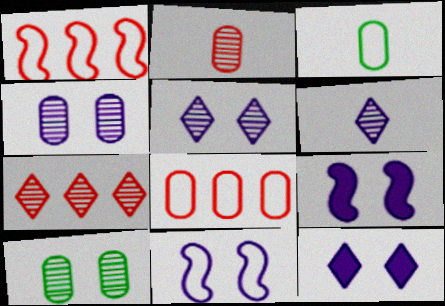[[3, 7, 9], 
[4, 11, 12]]